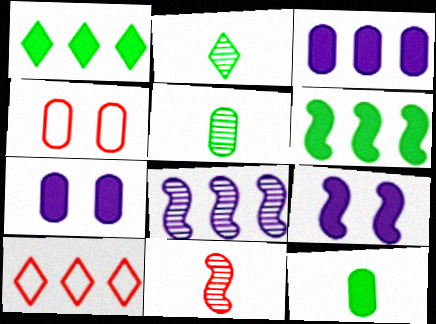[[3, 4, 5], 
[5, 9, 10]]